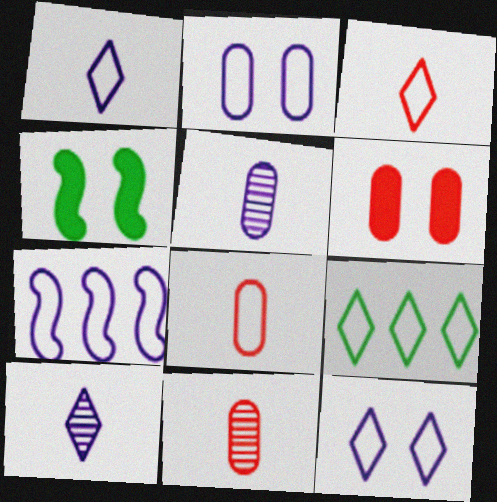[[1, 2, 7], 
[3, 9, 12]]